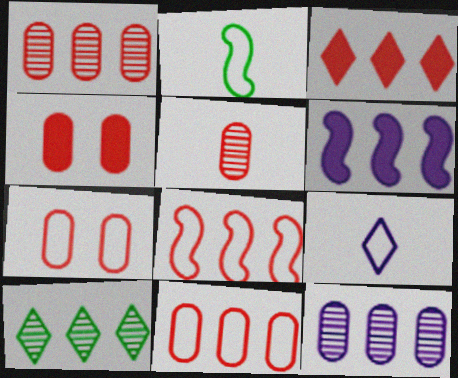[[1, 3, 8], 
[4, 5, 11], 
[6, 10, 11]]